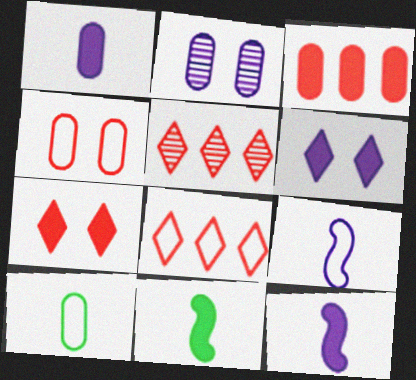[[2, 3, 10], 
[2, 8, 11], 
[3, 6, 11]]